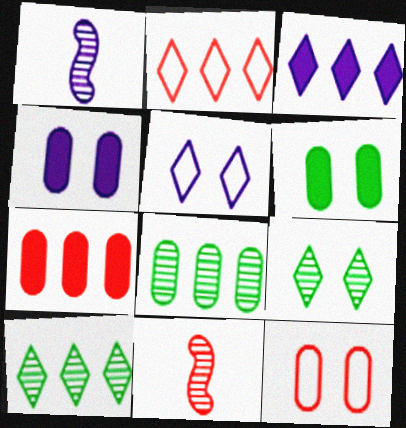[[1, 2, 6], 
[2, 3, 10]]